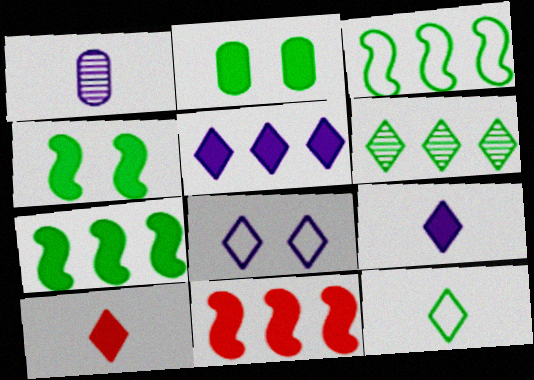[[2, 9, 11], 
[6, 8, 10]]